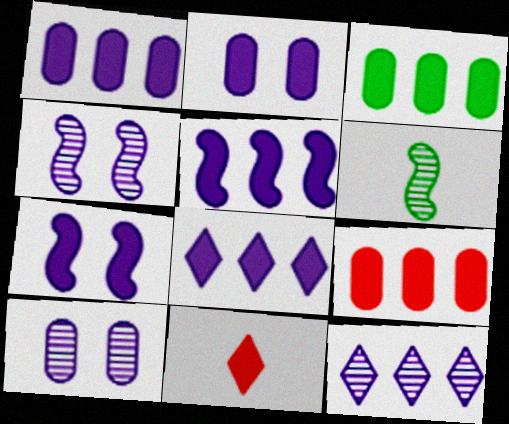[[1, 3, 9], 
[1, 5, 8], 
[3, 7, 11]]